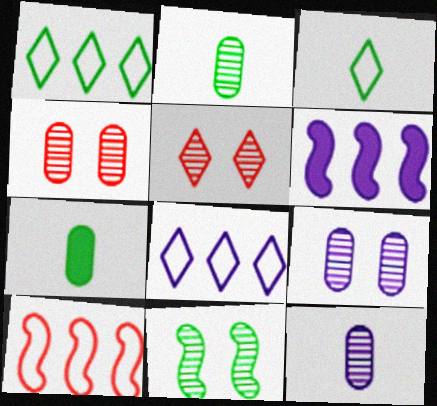[[1, 7, 11], 
[3, 4, 6], 
[5, 9, 11]]